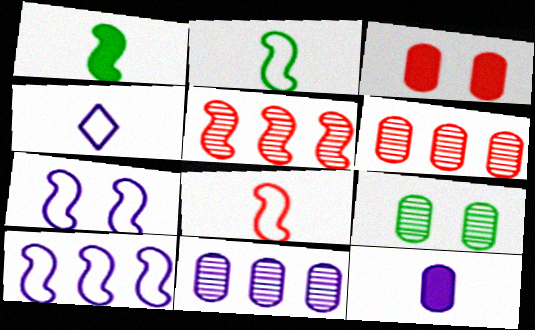[[1, 5, 7]]